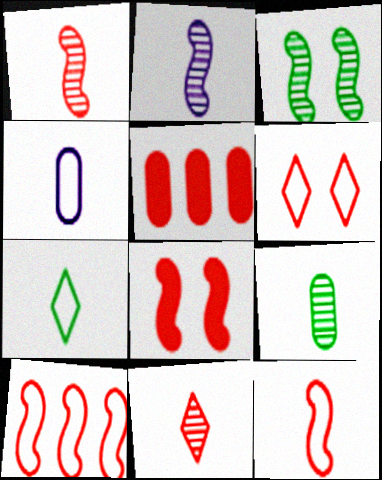[[1, 5, 6], 
[1, 8, 10], 
[2, 9, 11], 
[4, 7, 12]]